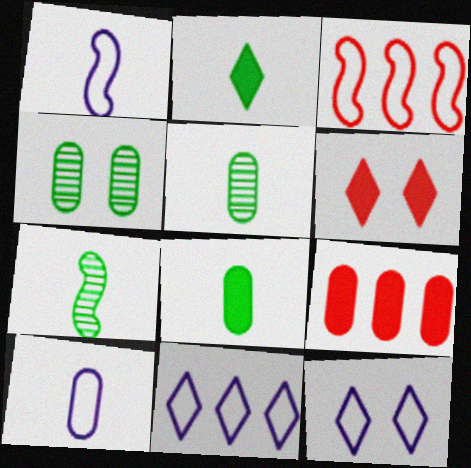[[4, 9, 10], 
[7, 9, 12]]